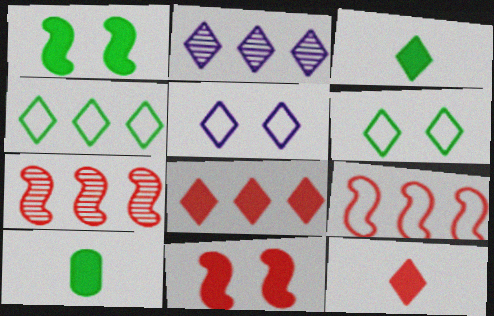[[2, 4, 8], 
[2, 6, 12], 
[5, 7, 10]]